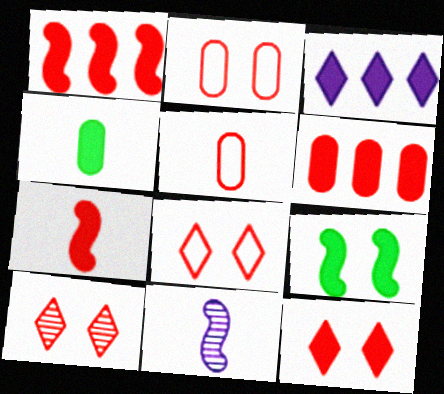[[1, 5, 10], 
[6, 7, 12], 
[8, 10, 12]]